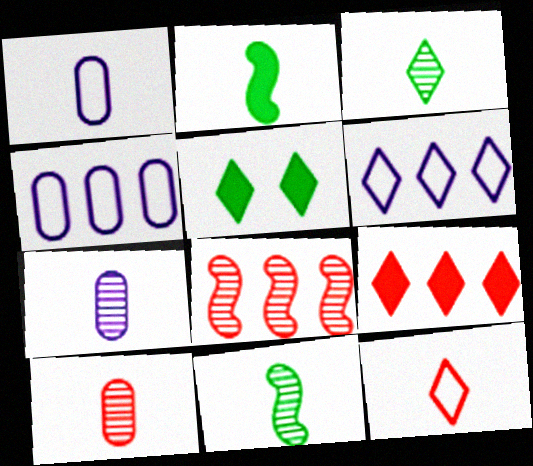[[1, 5, 8], 
[2, 7, 12]]